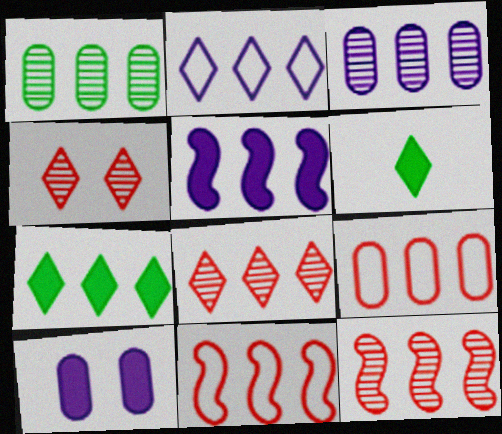[[2, 3, 5], 
[2, 4, 6], 
[2, 7, 8], 
[3, 7, 11]]